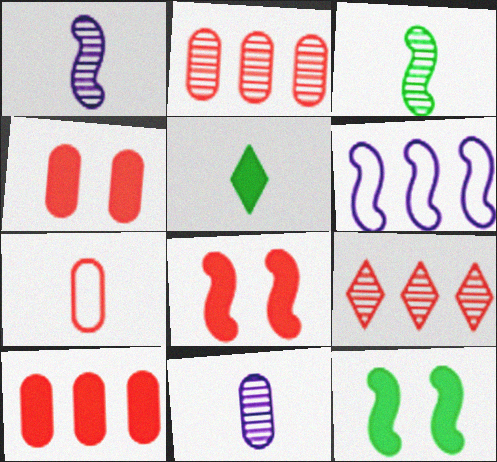[[1, 5, 7], 
[2, 4, 7], 
[3, 6, 8], 
[7, 8, 9]]